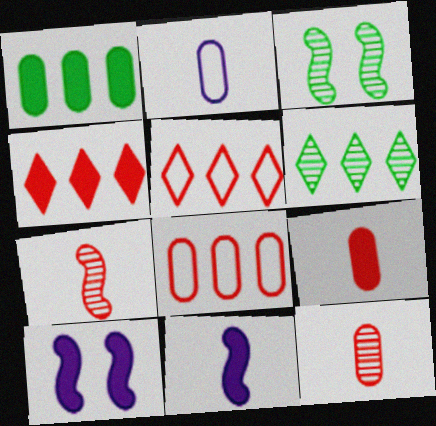[[2, 3, 4]]